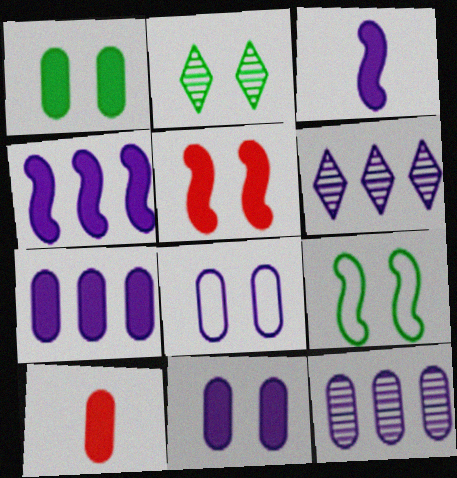[[1, 2, 9], 
[1, 7, 10], 
[2, 5, 8], 
[3, 6, 8], 
[6, 9, 10]]